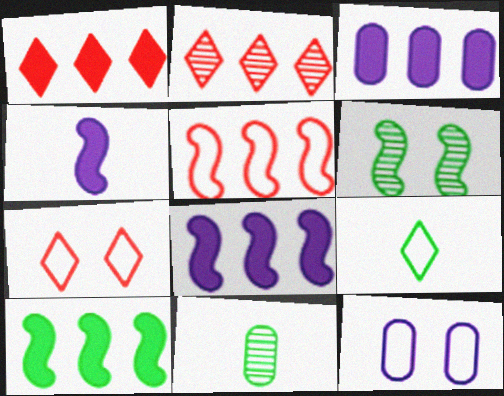[[1, 3, 10], 
[4, 5, 6], 
[5, 9, 12], 
[7, 8, 11]]